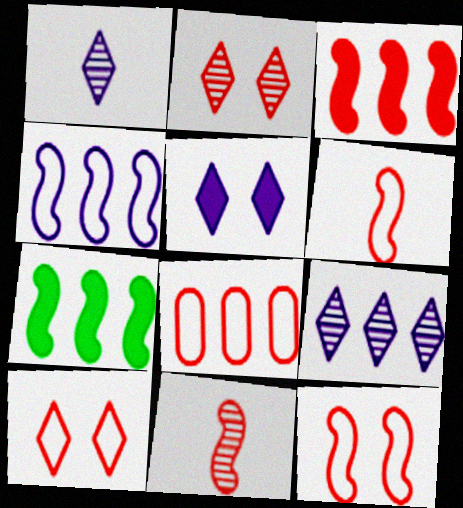[[3, 11, 12], 
[6, 8, 10], 
[7, 8, 9]]